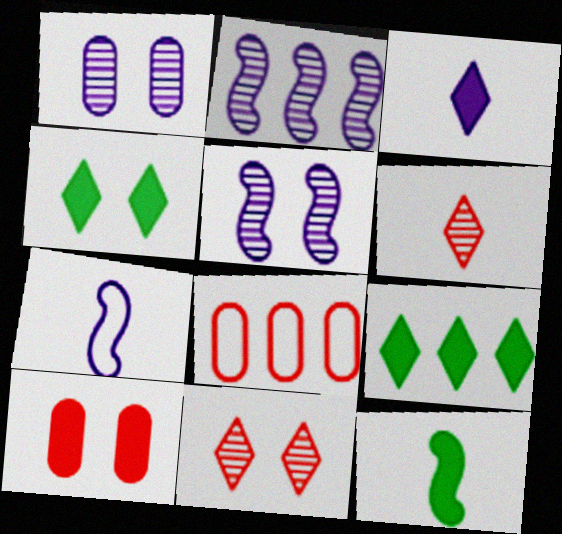[[2, 8, 9]]